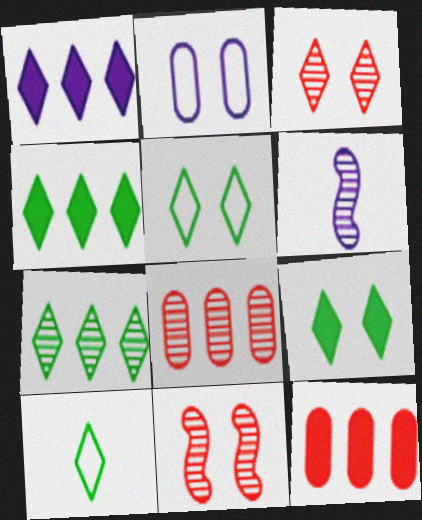[[1, 2, 6], 
[1, 3, 10], 
[2, 9, 11], 
[5, 6, 12], 
[7, 9, 10]]